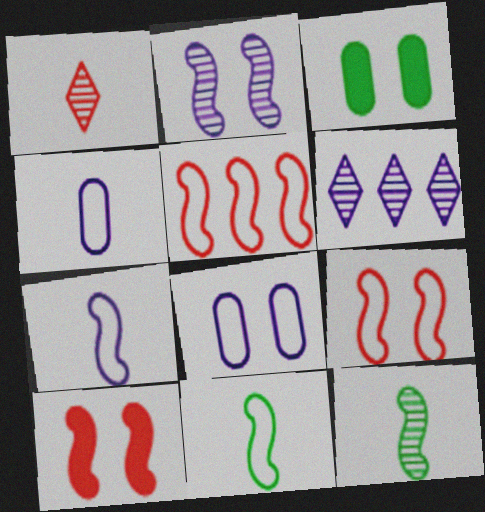[]